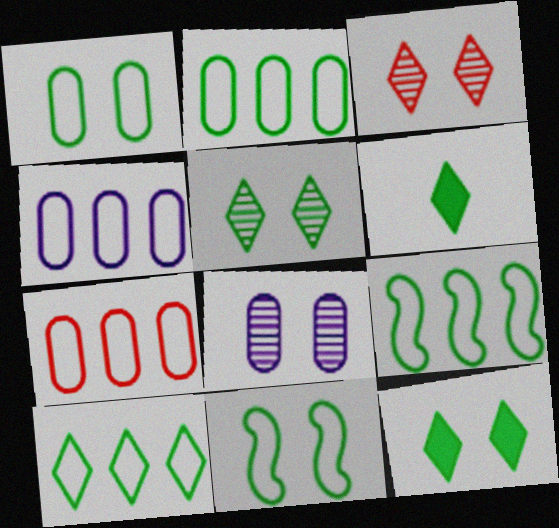[[2, 4, 7], 
[2, 9, 10], 
[5, 6, 10]]